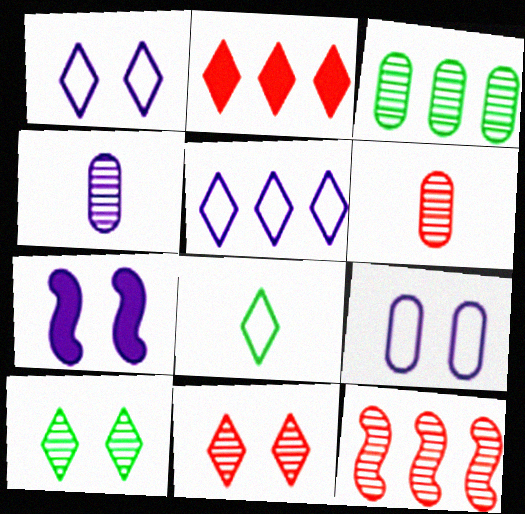[[4, 5, 7], 
[4, 10, 12], 
[6, 11, 12]]